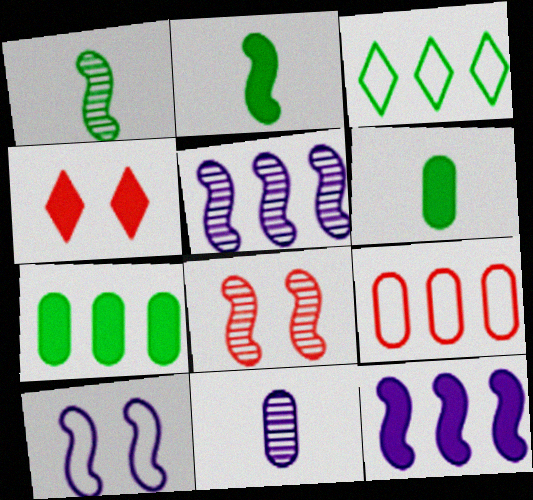[[1, 5, 8], 
[4, 6, 12]]